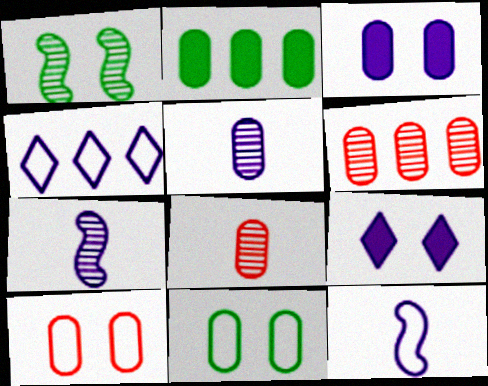[[1, 9, 10], 
[2, 5, 10], 
[3, 4, 7]]